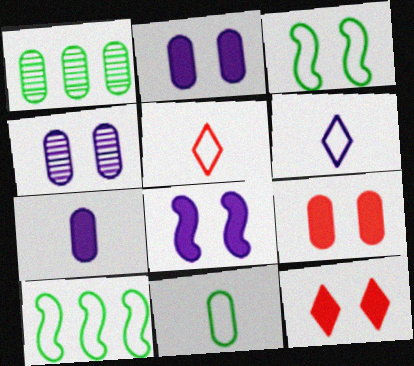[[1, 5, 8], 
[3, 4, 12]]